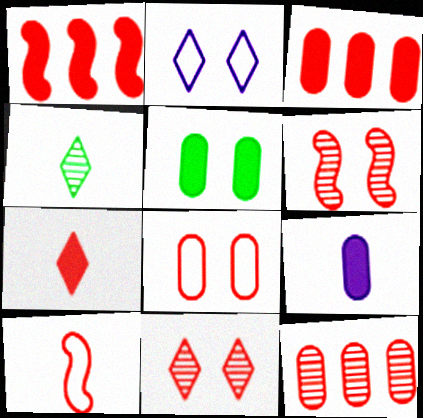[[1, 6, 10], 
[2, 5, 6], 
[3, 5, 9], 
[3, 10, 11], 
[4, 9, 10]]